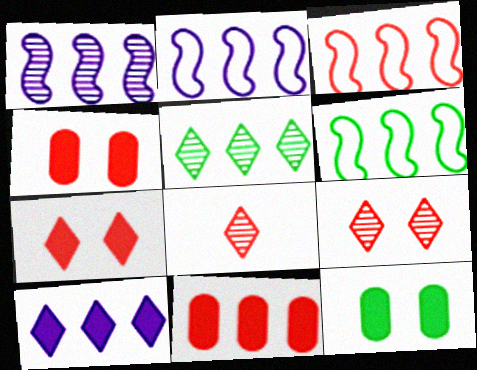[[2, 3, 6], 
[2, 5, 11], 
[2, 8, 12], 
[3, 4, 8]]